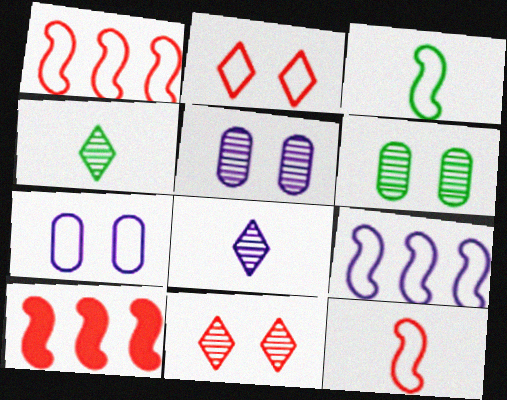[[4, 7, 10]]